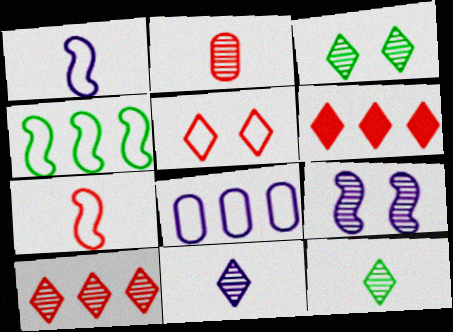[[3, 10, 11]]